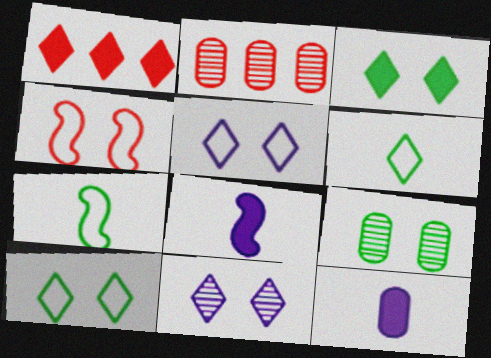[[1, 6, 11], 
[2, 8, 10]]